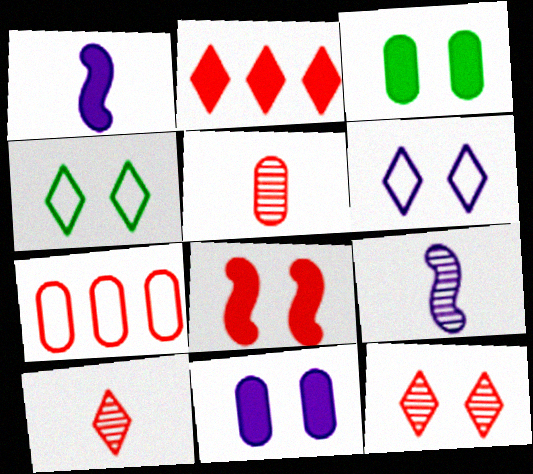[[1, 2, 3], 
[7, 8, 10]]